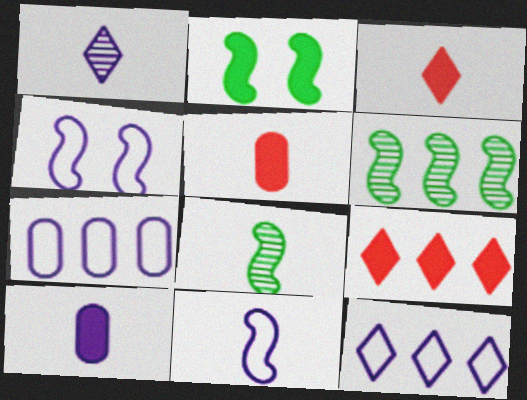[[1, 10, 11], 
[2, 9, 10], 
[6, 7, 9]]